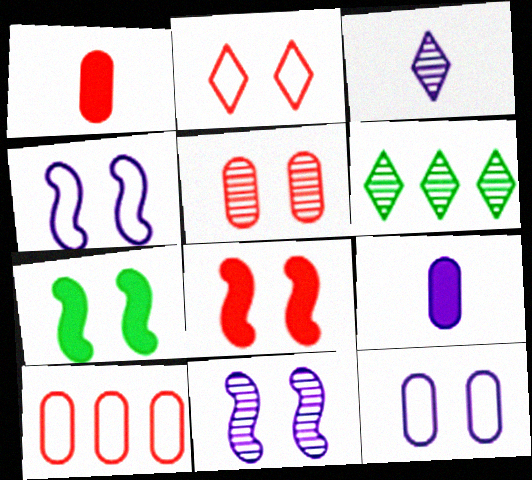[[1, 4, 6], 
[1, 5, 10], 
[2, 5, 8], 
[3, 7, 10]]